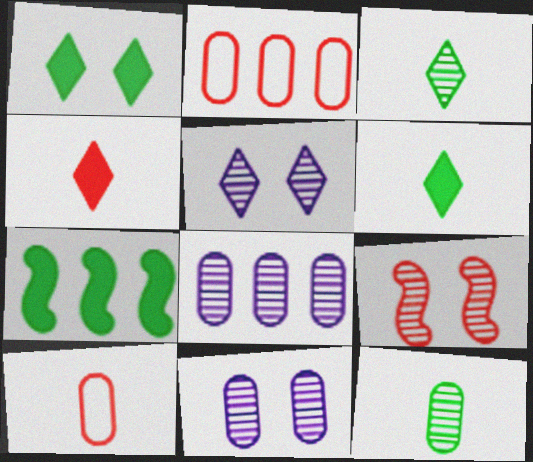[[2, 4, 9], 
[3, 8, 9], 
[5, 7, 10]]